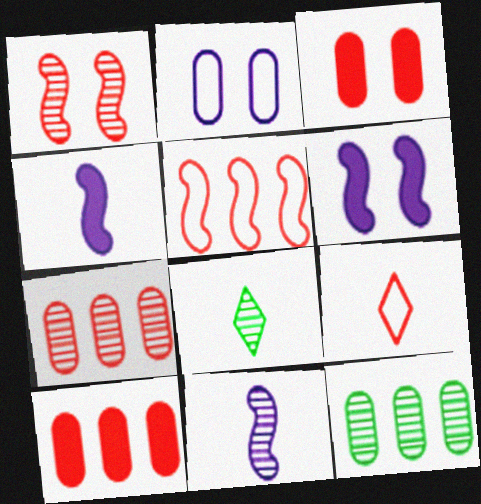[[1, 9, 10], 
[6, 9, 12]]